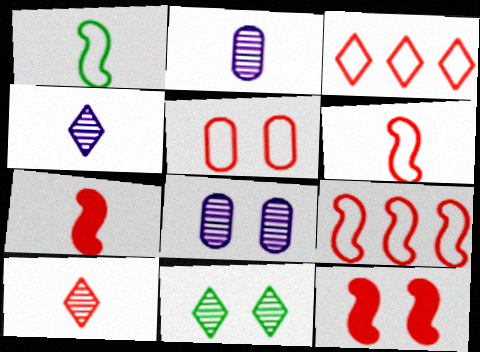[[3, 5, 6]]